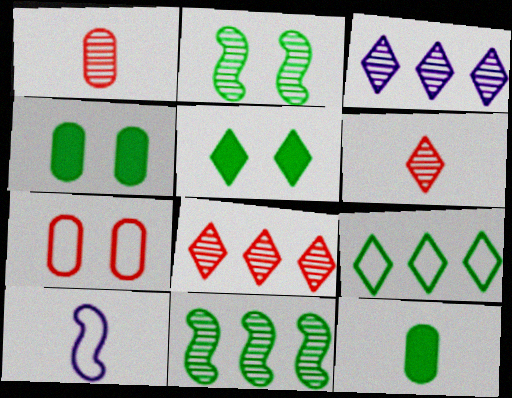[[1, 2, 3], 
[2, 9, 12], 
[4, 8, 10], 
[6, 10, 12], 
[7, 9, 10]]